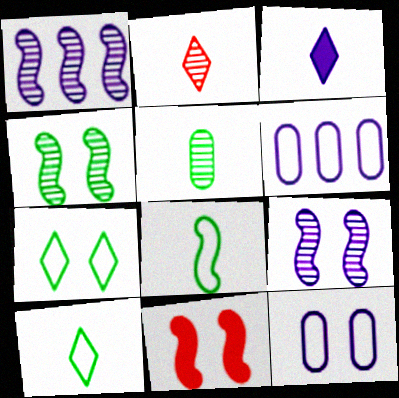[[1, 3, 12], 
[1, 8, 11], 
[2, 3, 10], 
[3, 6, 9]]